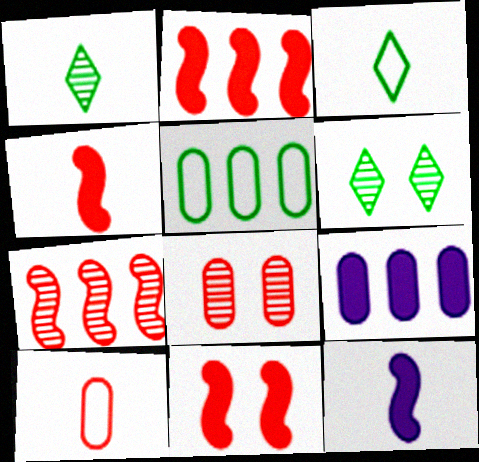[[1, 10, 12], 
[2, 4, 11]]